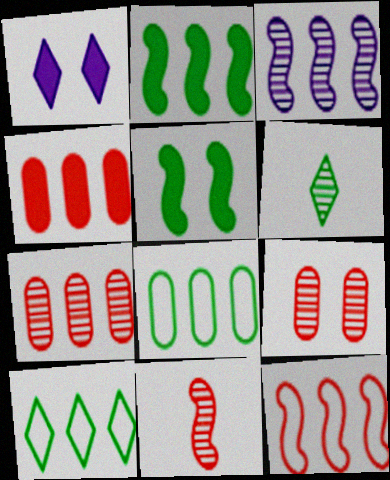[[1, 8, 11], 
[2, 3, 12], 
[3, 4, 10], 
[3, 6, 9], 
[5, 6, 8]]